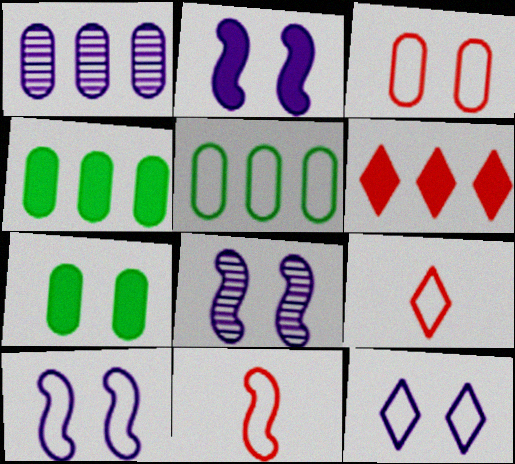[[2, 8, 10], 
[4, 8, 9], 
[5, 9, 10], 
[5, 11, 12]]